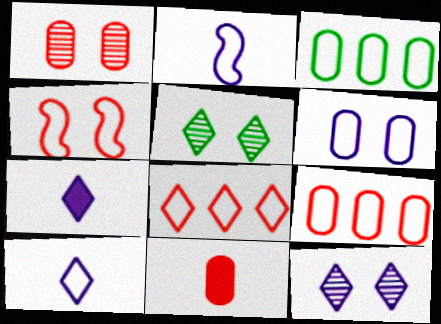[[1, 9, 11], 
[3, 4, 10], 
[5, 7, 8]]